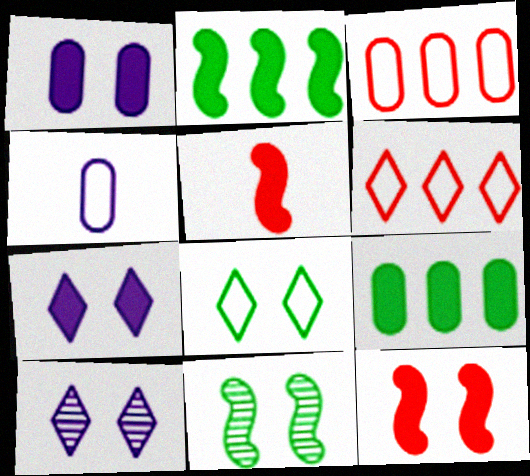[[5, 7, 9]]